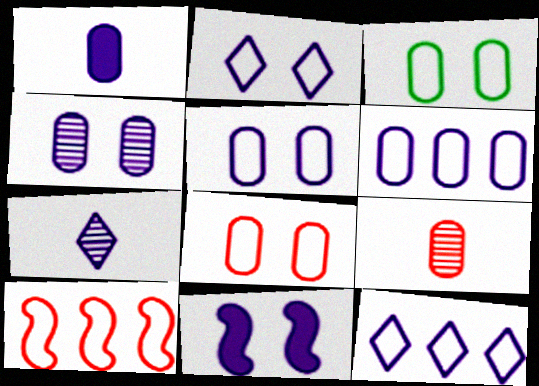[[1, 4, 6], 
[2, 4, 11], 
[3, 5, 8], 
[6, 7, 11]]